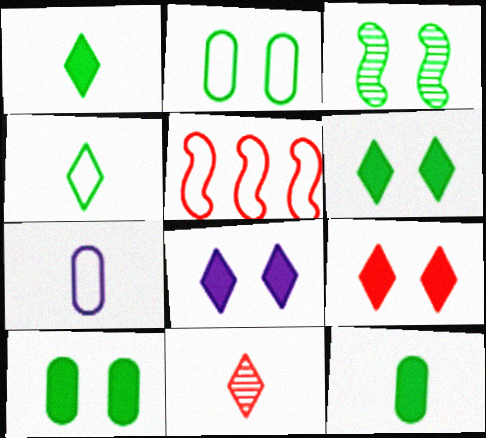[[2, 3, 6], 
[6, 8, 9]]